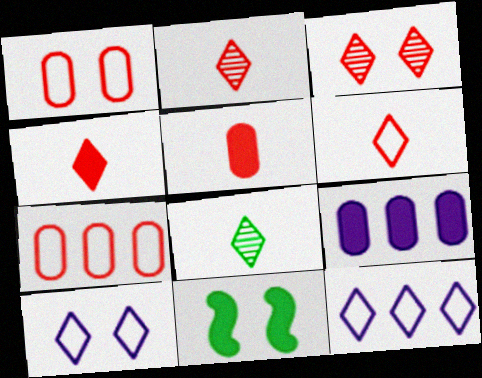[[2, 4, 6], 
[4, 9, 11]]